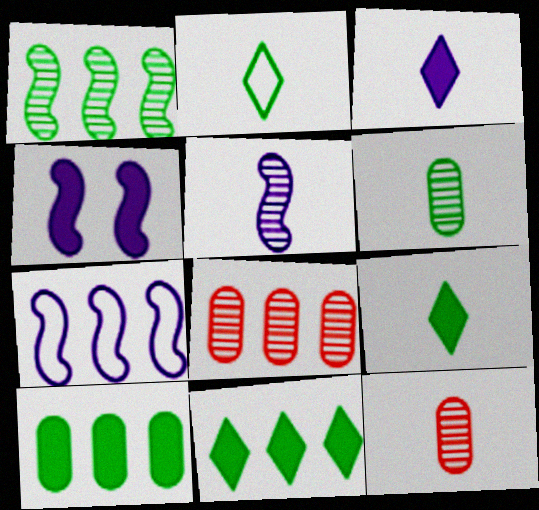[[2, 4, 8], 
[4, 5, 7], 
[7, 8, 11]]